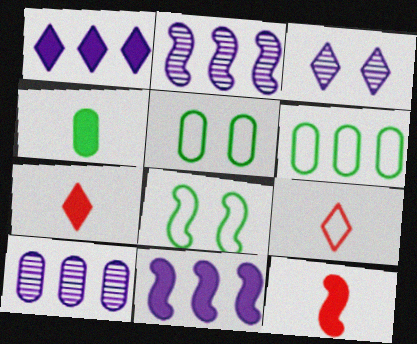[[2, 5, 7], 
[2, 8, 12], 
[3, 6, 12], 
[7, 8, 10]]